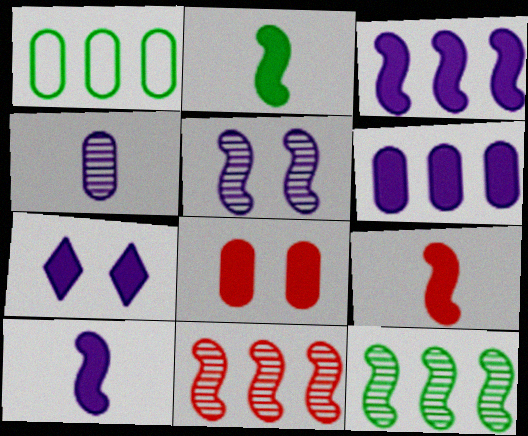[[1, 4, 8], 
[2, 9, 10], 
[6, 7, 10]]